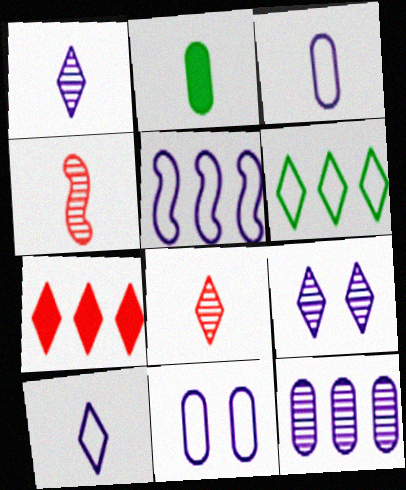[[2, 4, 10], 
[5, 10, 11]]